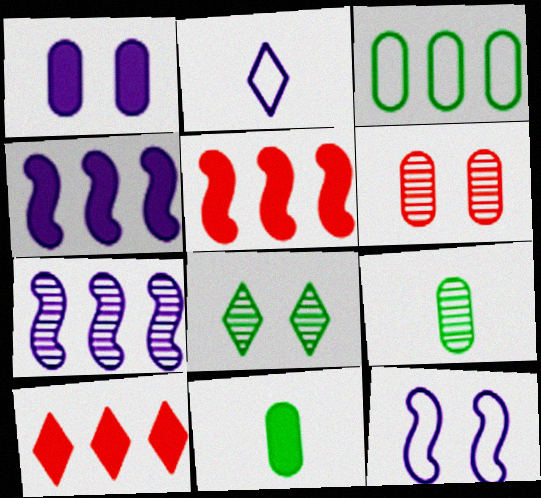[[1, 2, 7], 
[2, 8, 10], 
[3, 7, 10], 
[9, 10, 12]]